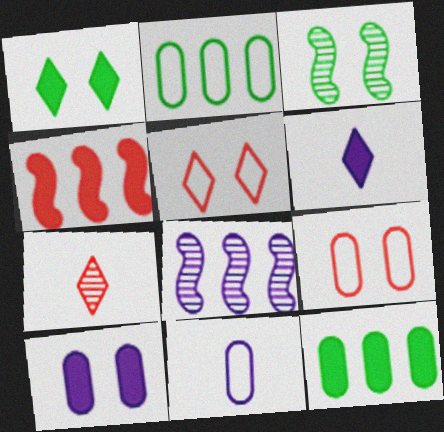[[2, 9, 11], 
[3, 5, 10], 
[4, 7, 9]]